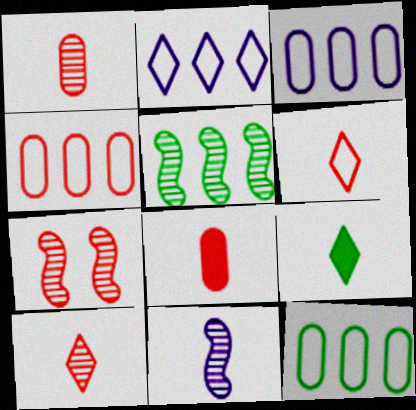[[3, 4, 12], 
[3, 7, 9], 
[5, 7, 11]]